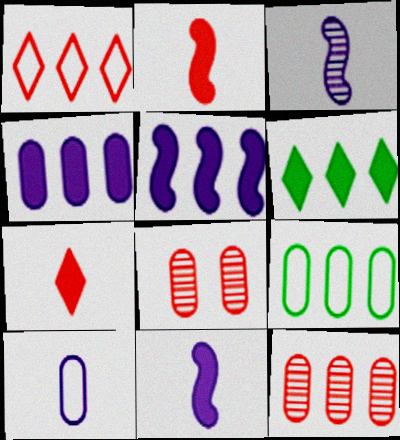[[1, 2, 8], 
[4, 9, 12]]